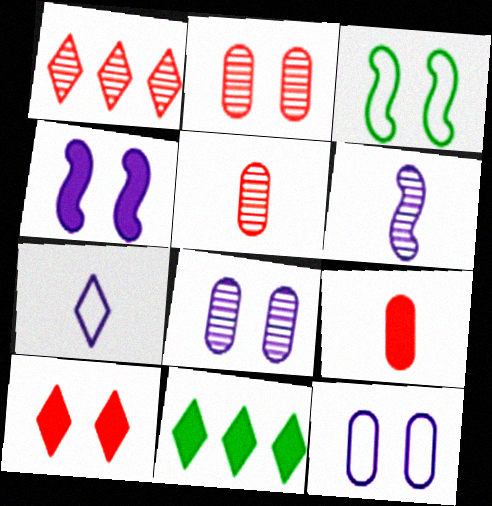[[3, 8, 10], 
[4, 9, 11]]